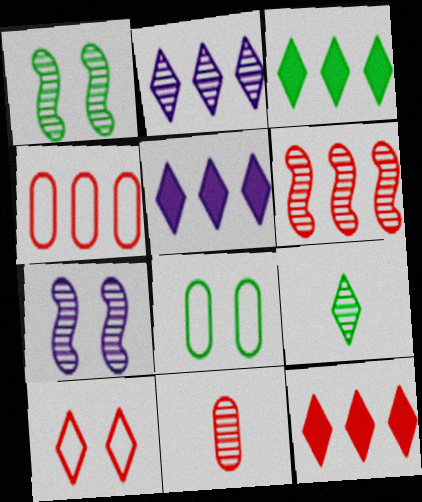[[1, 2, 11], 
[3, 5, 12], 
[4, 6, 12], 
[5, 9, 10]]